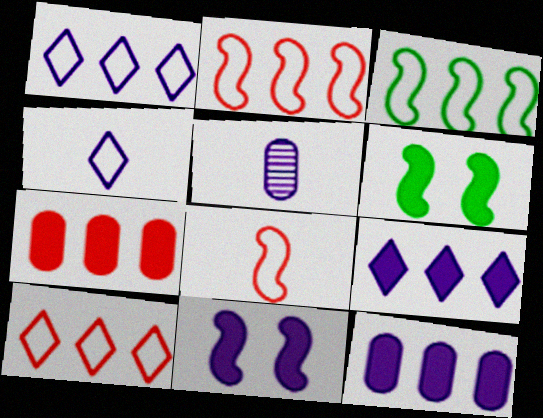[[1, 5, 11], 
[5, 6, 10]]